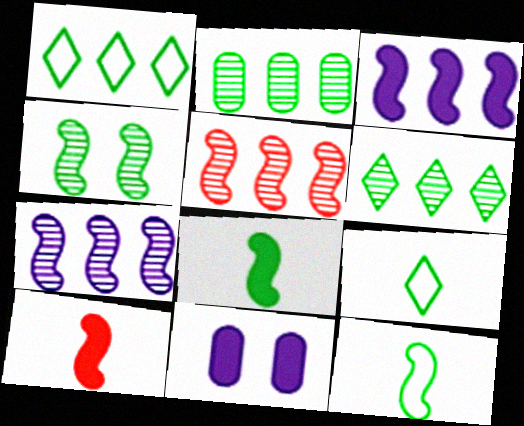[[5, 9, 11]]